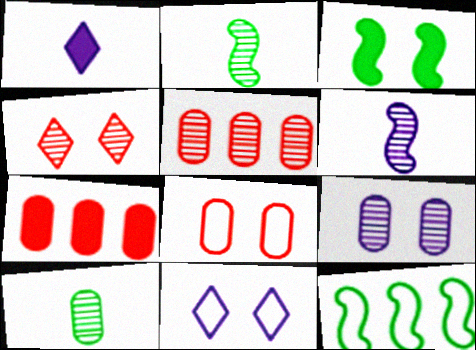[[1, 3, 7], 
[2, 3, 12], 
[2, 7, 11], 
[5, 9, 10]]